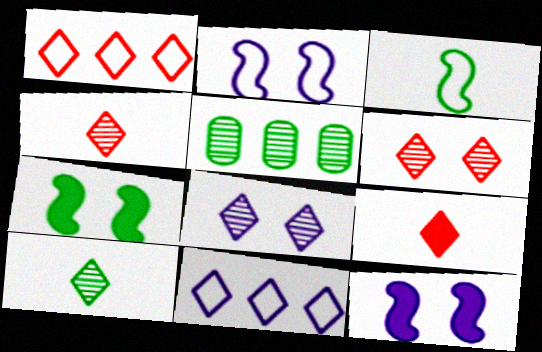[[1, 6, 9], 
[2, 5, 9]]